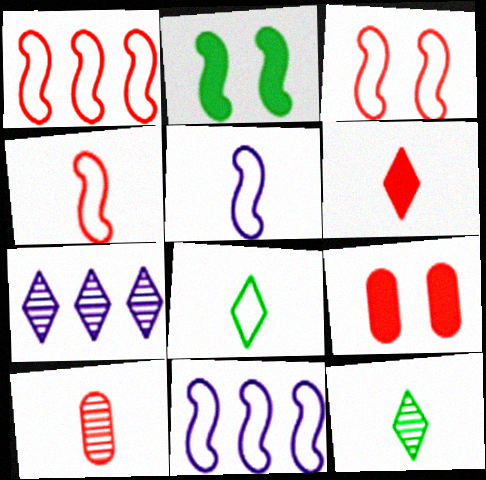[[1, 3, 4], 
[4, 6, 10], 
[9, 11, 12]]